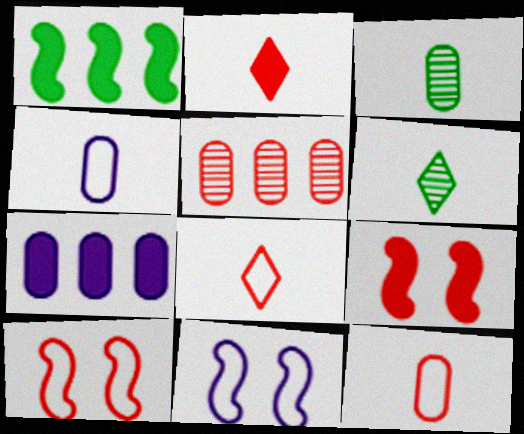[[2, 5, 10], 
[5, 8, 9], 
[6, 7, 10]]